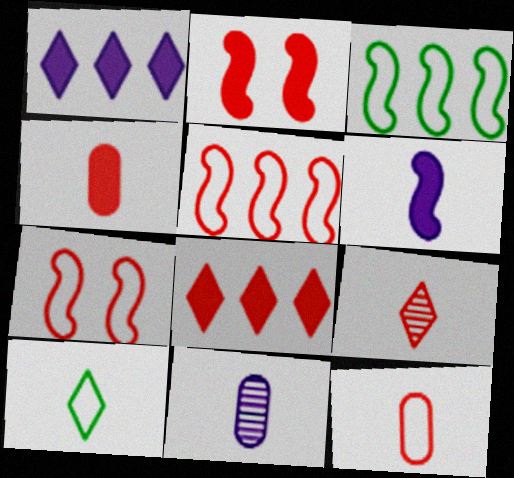[[2, 4, 8]]